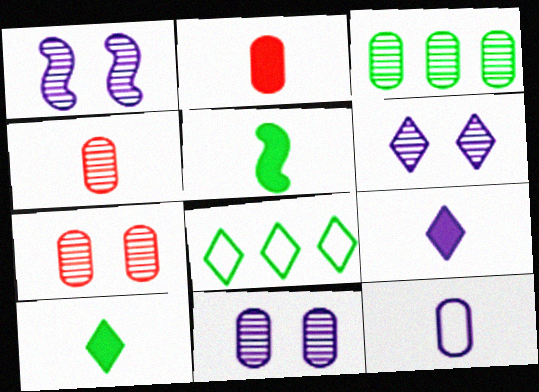[[1, 2, 8], 
[1, 6, 11], 
[2, 5, 9], 
[3, 4, 11]]